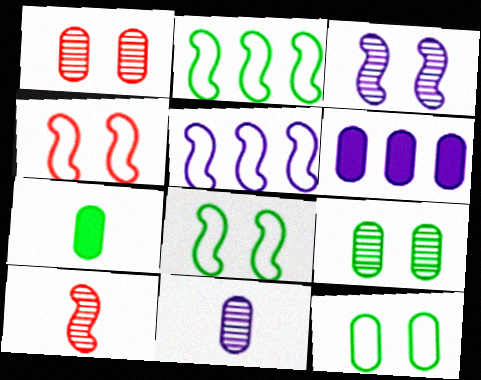[]